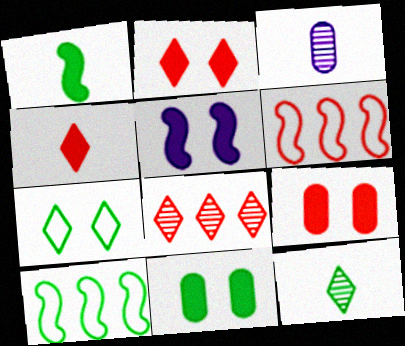[[2, 3, 10], 
[2, 5, 11], 
[10, 11, 12]]